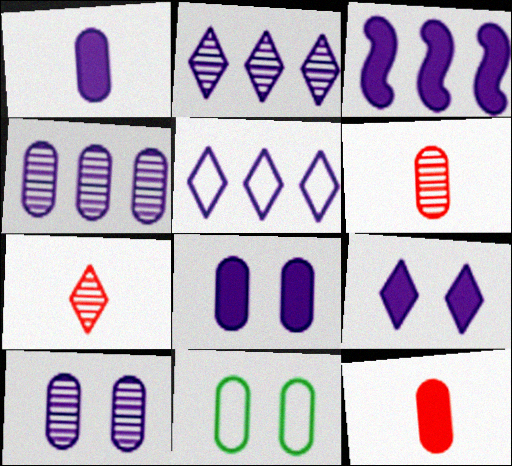[[1, 3, 9], 
[3, 4, 5], 
[3, 7, 11], 
[4, 11, 12]]